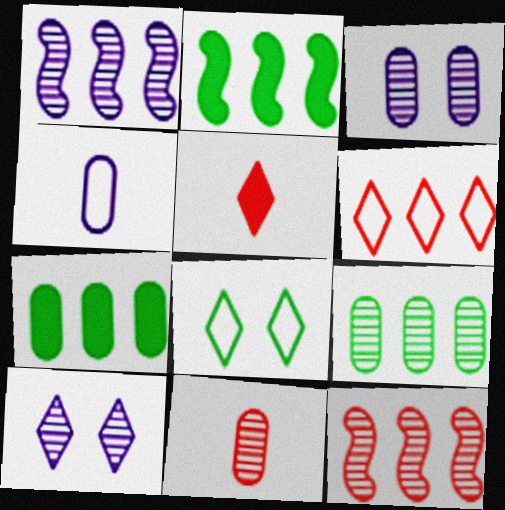[[1, 6, 7], 
[3, 9, 11]]